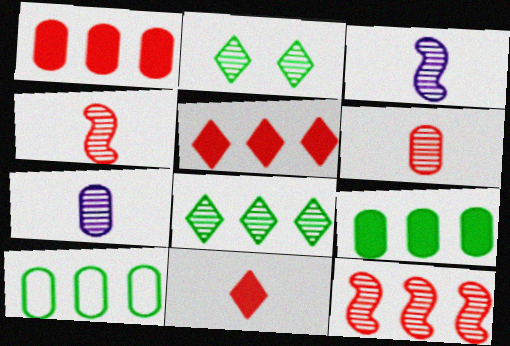[[2, 7, 12]]